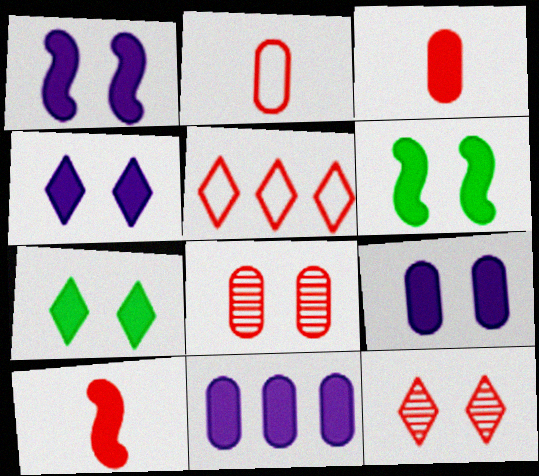[[1, 4, 9], 
[5, 8, 10], 
[7, 10, 11]]